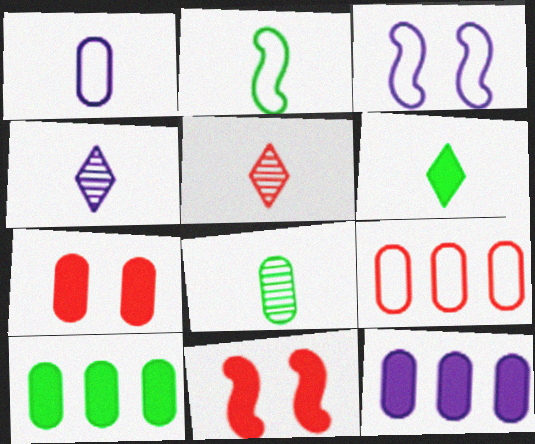[[2, 6, 8], 
[3, 4, 12], 
[3, 5, 10], 
[5, 9, 11], 
[6, 11, 12]]